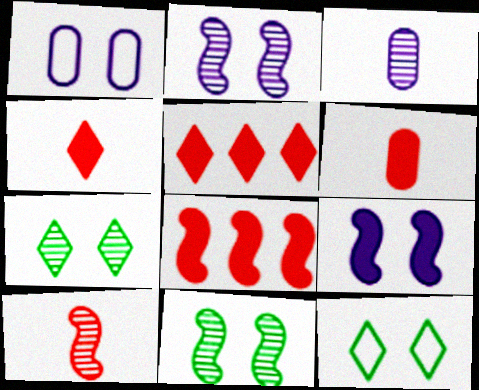[[3, 8, 12]]